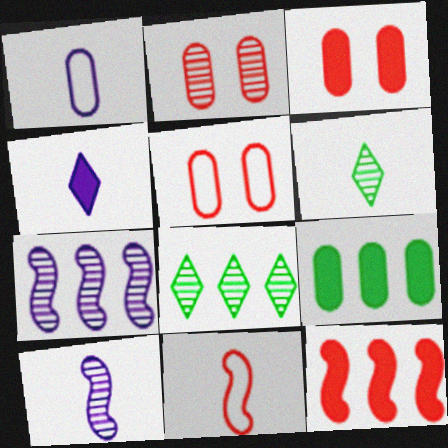[[1, 2, 9], 
[1, 4, 10], 
[2, 3, 5], 
[2, 6, 7], 
[2, 8, 10]]